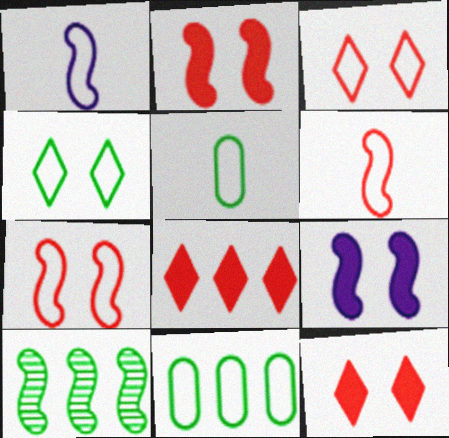[[1, 2, 10], 
[1, 3, 11], 
[6, 9, 10]]